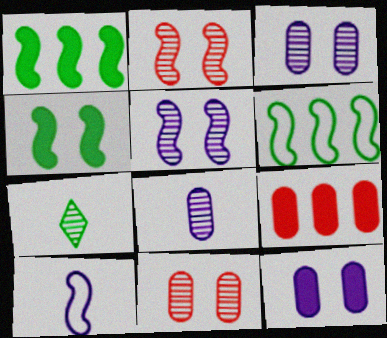[[1, 2, 10]]